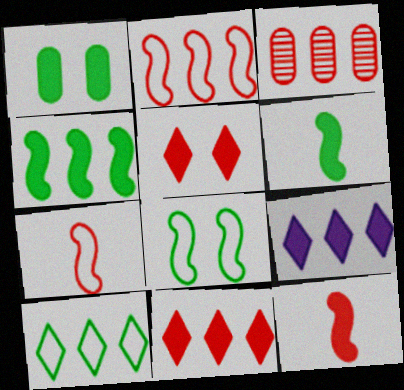[[1, 9, 12], 
[2, 3, 11], 
[3, 5, 7]]